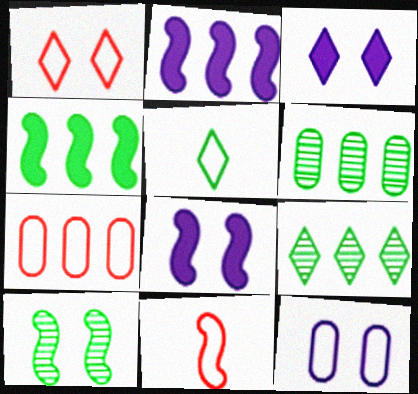[[1, 7, 11], 
[2, 7, 9], 
[2, 10, 11], 
[3, 6, 11]]